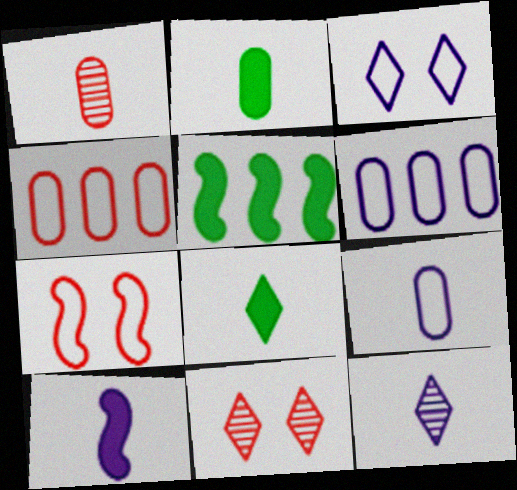[[1, 2, 9], 
[1, 3, 5], 
[5, 9, 11], 
[9, 10, 12]]